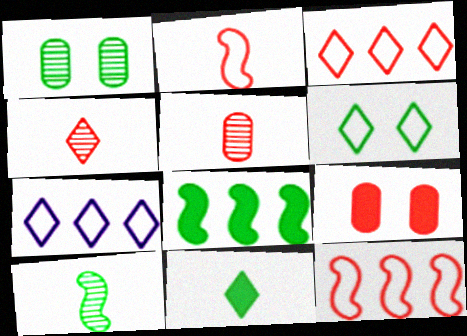[[4, 9, 12], 
[7, 9, 10]]